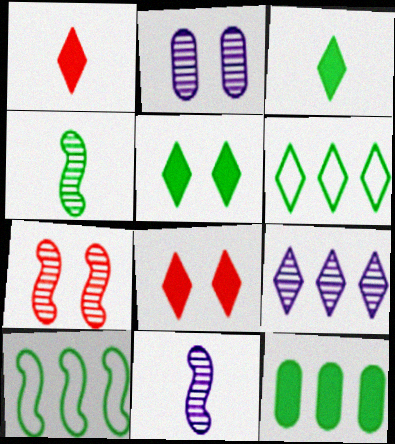[[1, 2, 10], 
[2, 9, 11]]